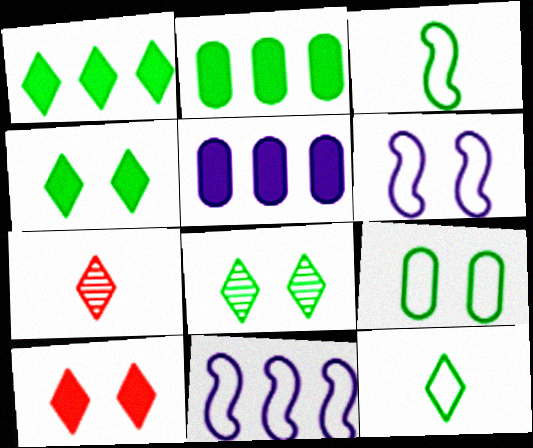[[1, 8, 12], 
[2, 3, 8], 
[2, 6, 7]]